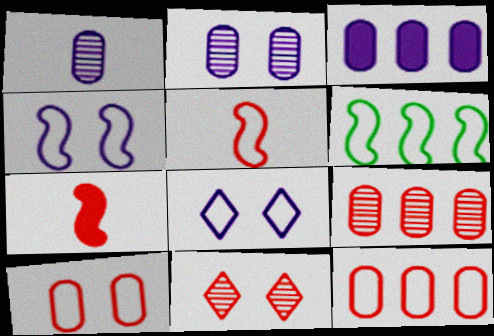[[4, 5, 6], 
[7, 11, 12]]